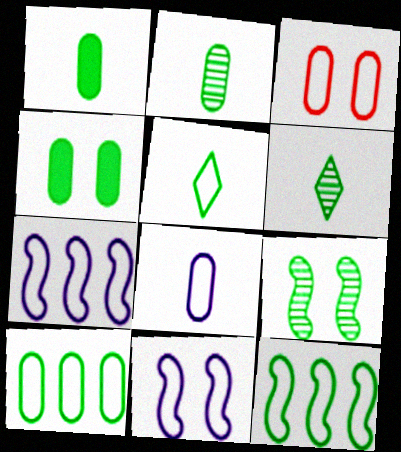[[2, 4, 10], 
[3, 5, 7], 
[3, 8, 10], 
[4, 6, 12]]